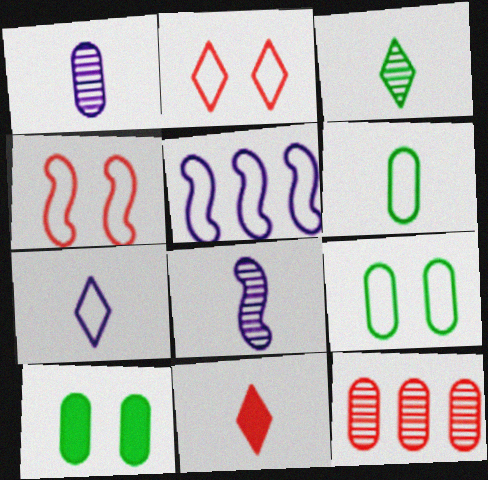[[2, 5, 6], 
[3, 7, 11], 
[4, 11, 12], 
[6, 8, 11]]